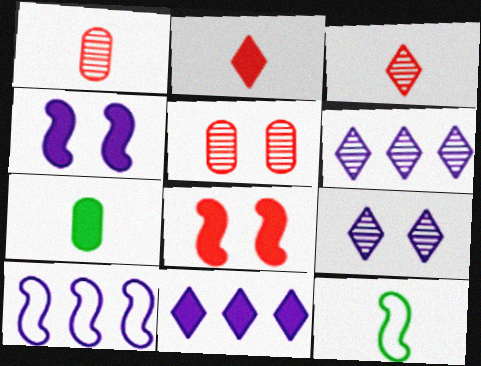[[5, 11, 12], 
[7, 8, 11]]